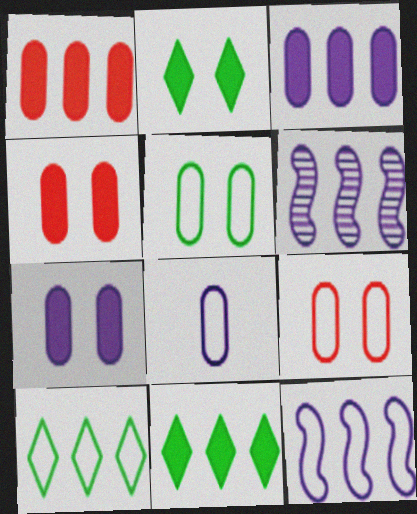[[1, 6, 10]]